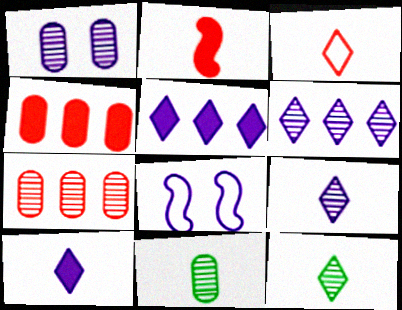[[1, 7, 11], 
[3, 10, 12], 
[4, 8, 12]]